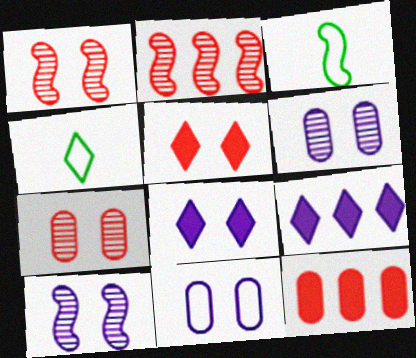[[3, 7, 9], 
[4, 10, 12], 
[8, 10, 11]]